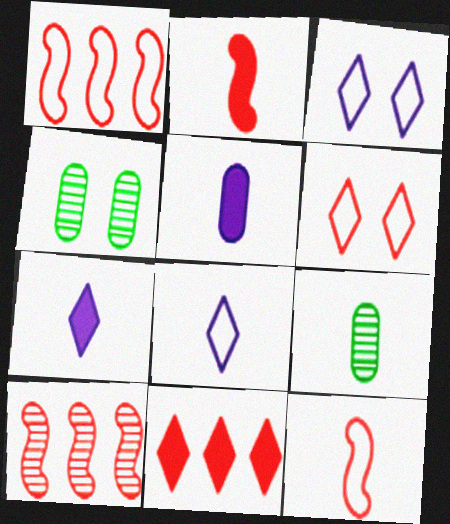[[1, 4, 7], 
[2, 8, 9], 
[7, 9, 12]]